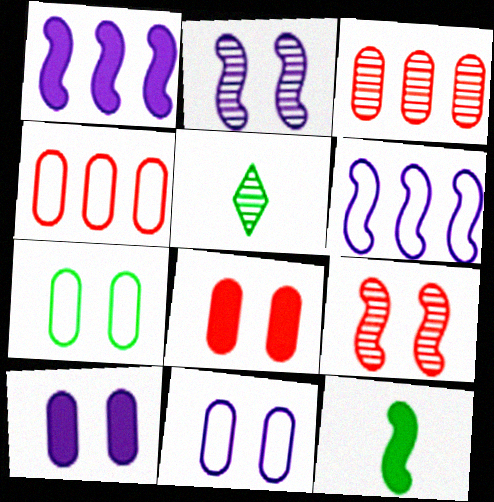[[2, 3, 5], 
[5, 6, 8], 
[6, 9, 12]]